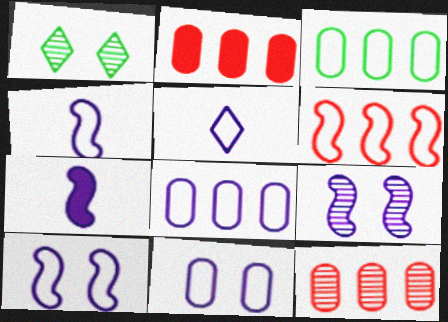[[1, 2, 4], 
[5, 8, 10]]